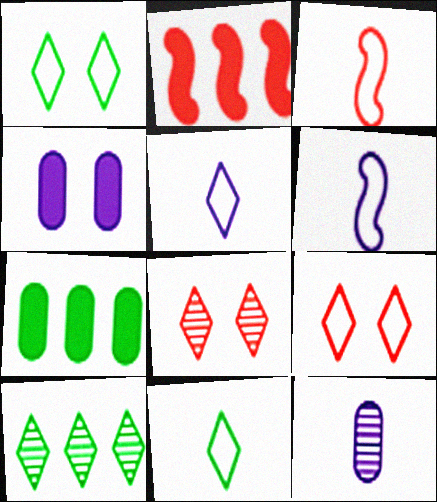[[1, 2, 12], 
[3, 4, 10], 
[6, 7, 8]]